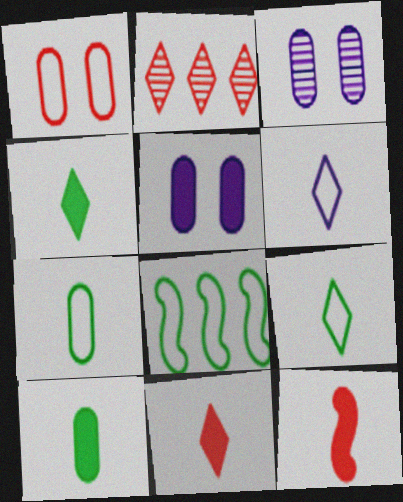[[1, 2, 12], 
[1, 6, 8], 
[3, 8, 11]]